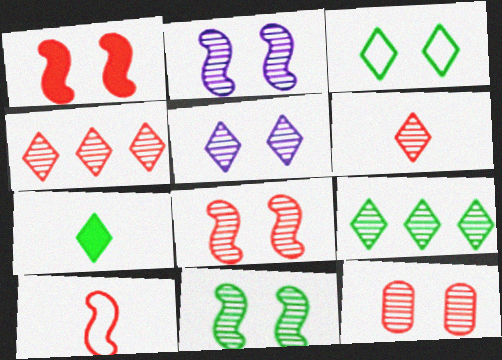[[2, 8, 11], 
[3, 7, 9], 
[5, 6, 9], 
[5, 11, 12]]